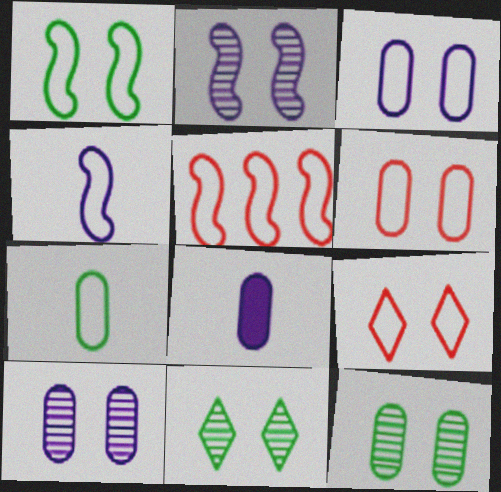[[1, 3, 9], 
[1, 4, 5], 
[5, 8, 11]]